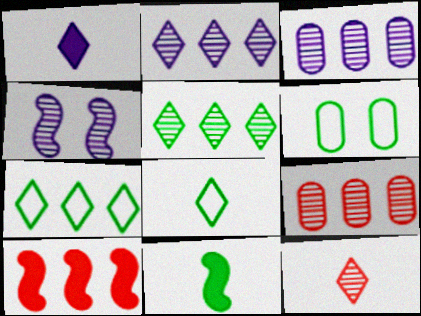[[1, 8, 12], 
[3, 7, 10], 
[5, 6, 11]]